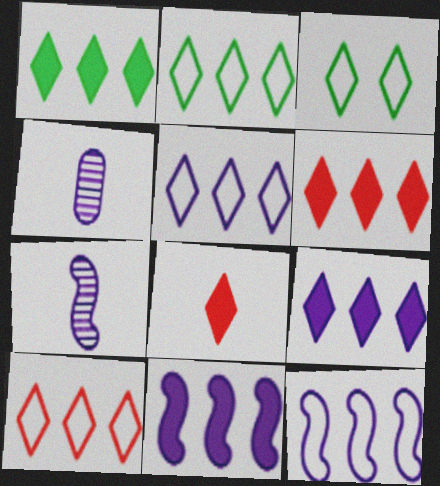[[1, 6, 9], 
[2, 5, 10]]